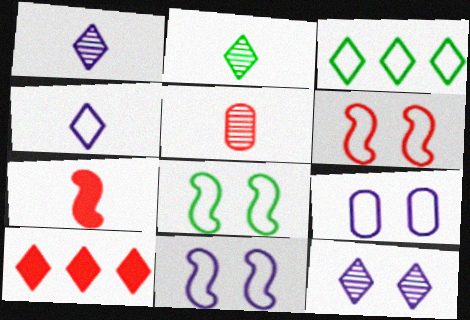[[5, 6, 10], 
[6, 8, 11]]